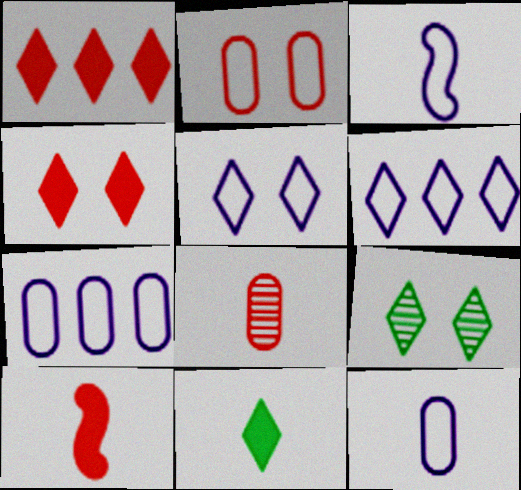[[3, 5, 7], 
[3, 8, 11], 
[4, 5, 9], 
[7, 9, 10]]